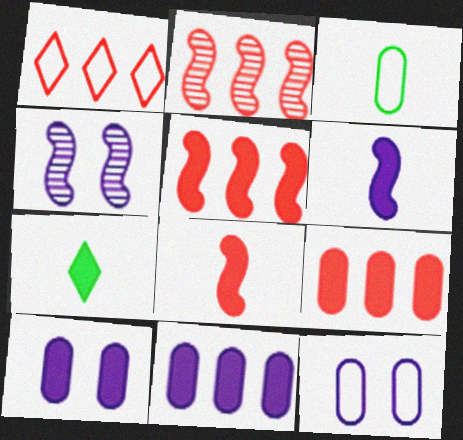[[1, 2, 9], 
[2, 7, 12], 
[5, 7, 10]]